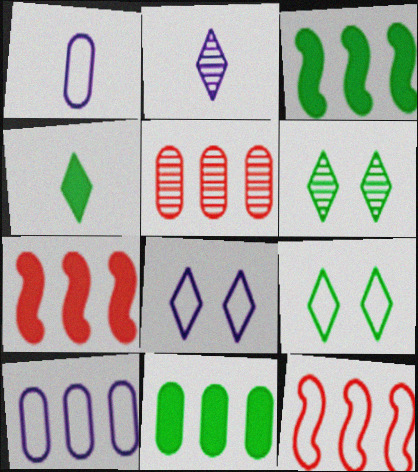[[1, 6, 7], 
[1, 9, 12], 
[5, 10, 11]]